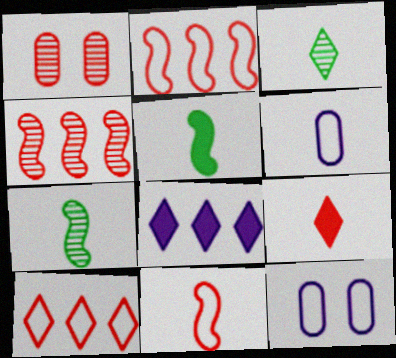[[1, 2, 9], 
[6, 7, 9]]